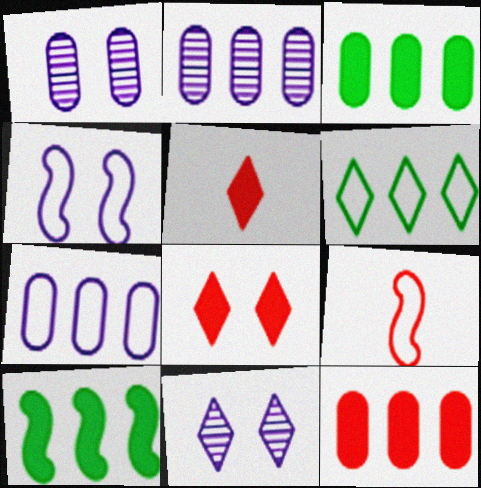[[3, 9, 11], 
[5, 6, 11]]